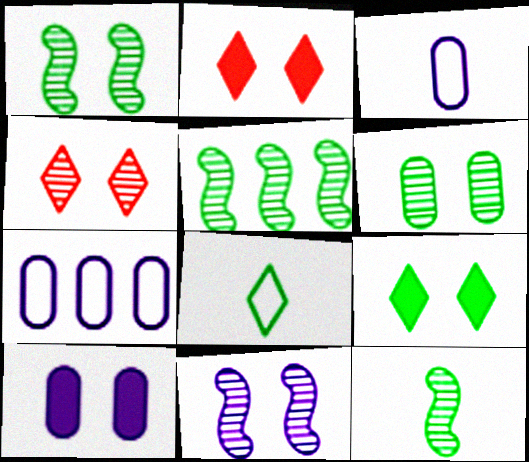[[1, 5, 12], 
[2, 3, 5], 
[2, 7, 12], 
[4, 6, 11]]